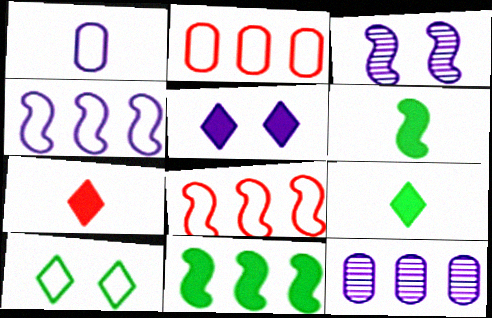[[1, 8, 10], 
[2, 3, 9], 
[3, 6, 8]]